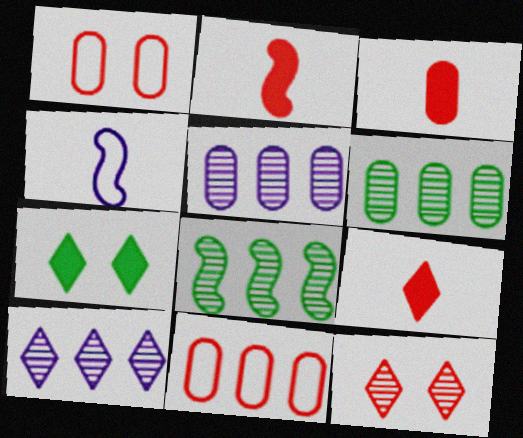[[2, 3, 9], 
[2, 11, 12]]